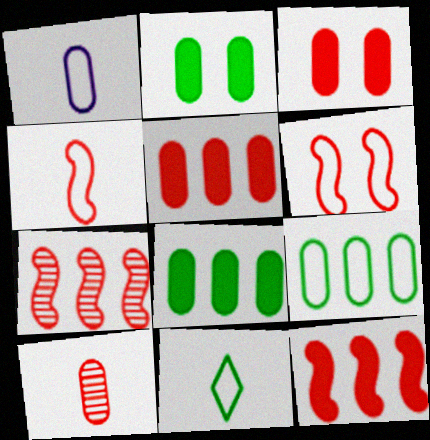[[1, 4, 11]]